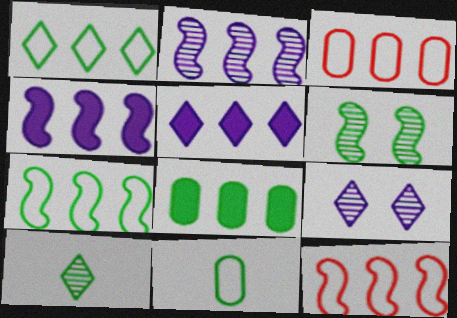[]